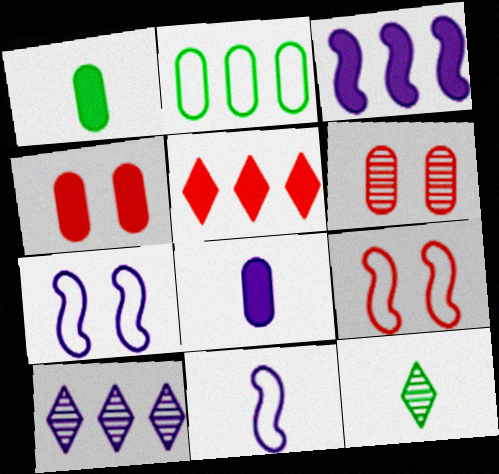[[1, 9, 10], 
[2, 6, 8], 
[7, 8, 10]]